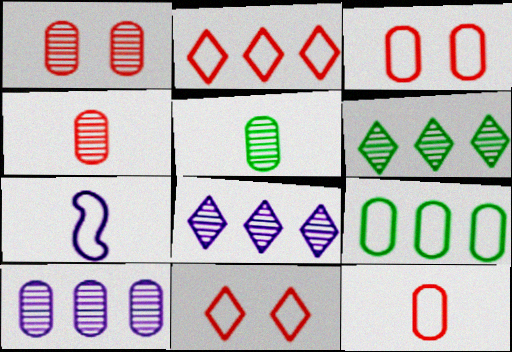[[1, 5, 10], 
[7, 9, 11]]